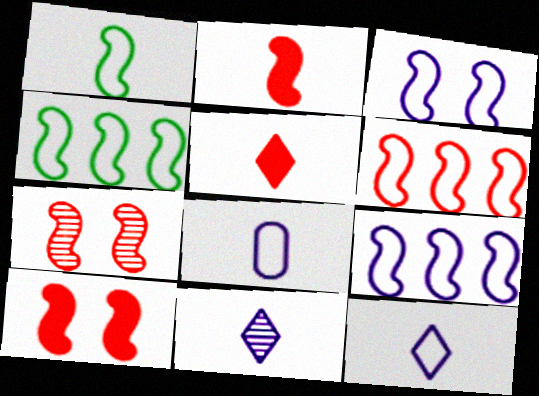[[1, 3, 6], 
[2, 6, 7], 
[4, 6, 9]]